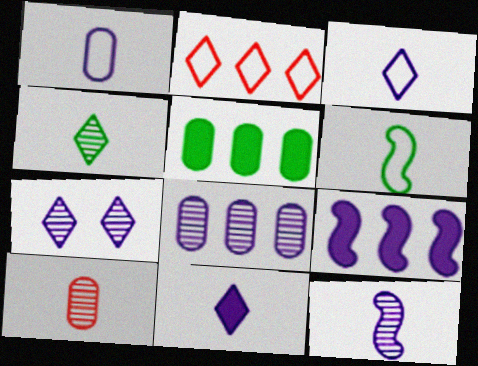[[1, 7, 9], 
[1, 11, 12], 
[4, 10, 12], 
[6, 10, 11], 
[7, 8, 12]]